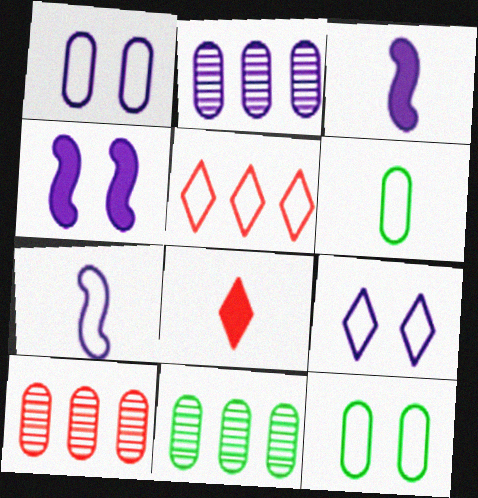[[2, 3, 9], 
[2, 10, 11], 
[5, 7, 12]]